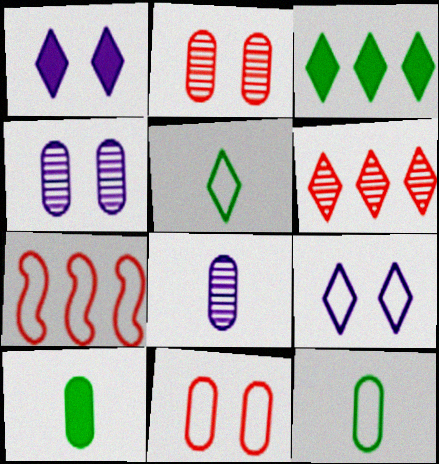[[1, 5, 6], 
[7, 9, 12]]